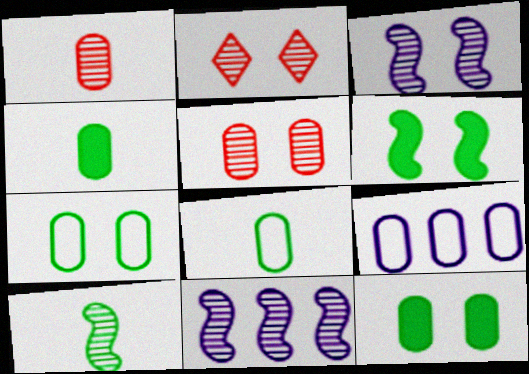[[1, 9, 12], 
[4, 5, 9]]